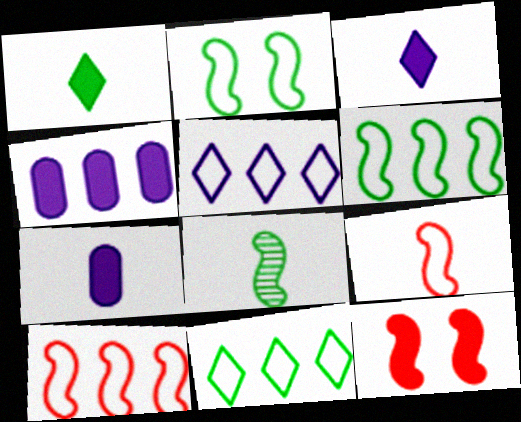[[1, 4, 12]]